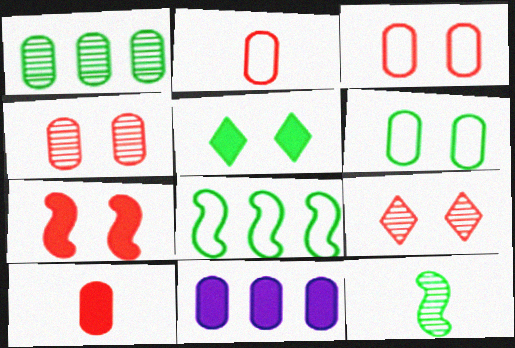[[3, 7, 9]]